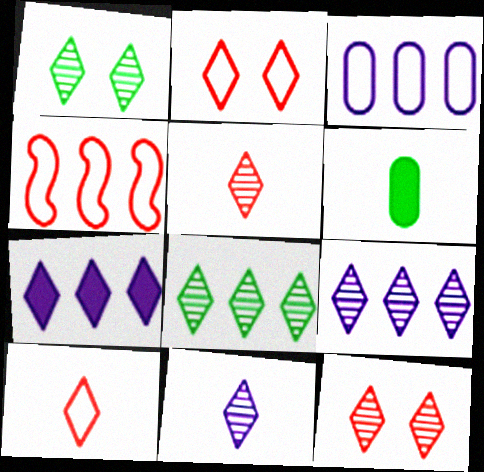[[1, 5, 9], 
[1, 7, 10], 
[8, 11, 12]]